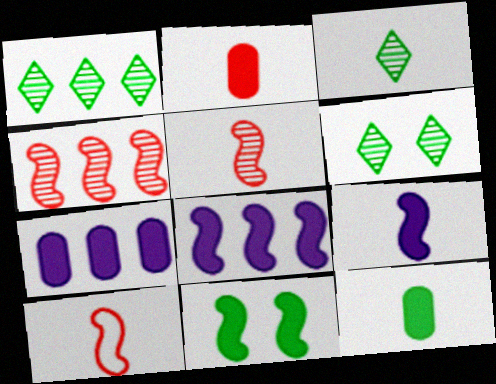[[1, 3, 6], 
[6, 7, 10]]